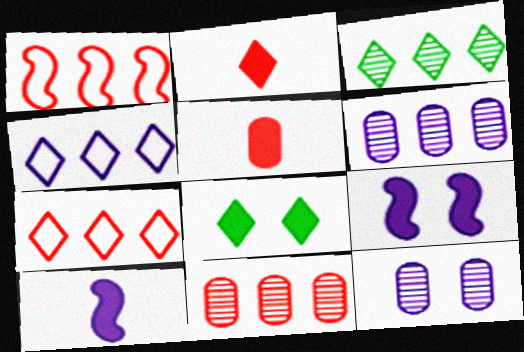[[4, 10, 12]]